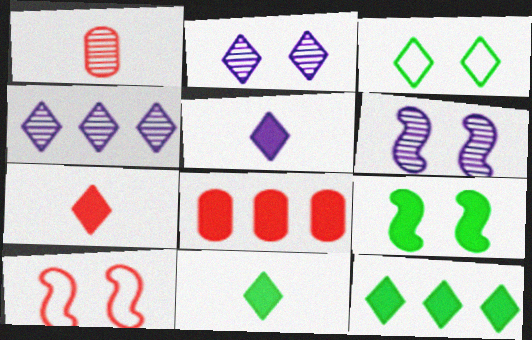[[3, 4, 7], 
[5, 7, 11], 
[5, 8, 9], 
[6, 9, 10]]